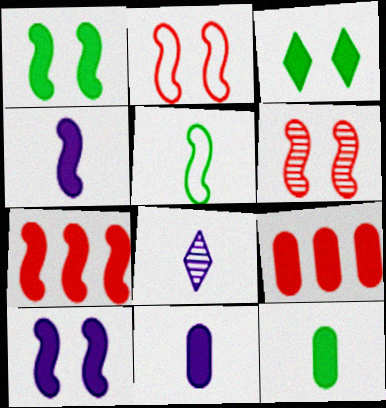[[1, 4, 7], 
[3, 4, 9], 
[3, 7, 11]]